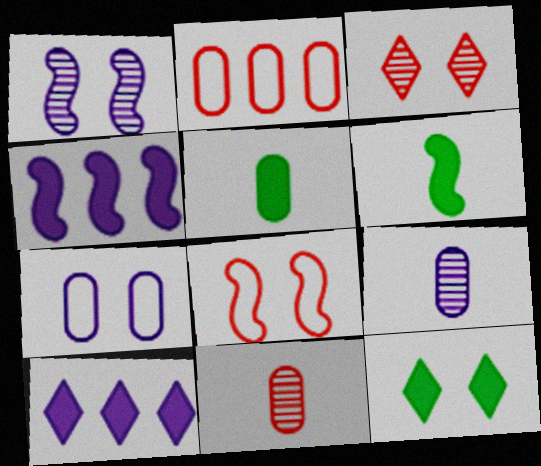[]